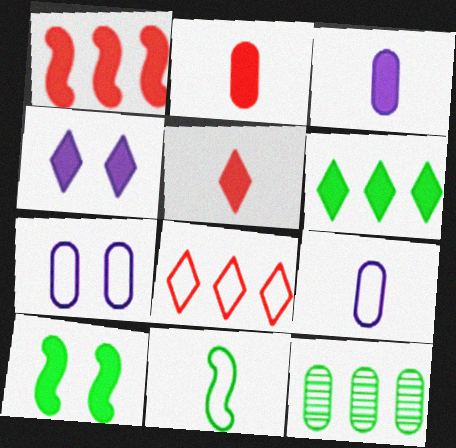[[2, 7, 12], 
[4, 5, 6], 
[7, 8, 11]]